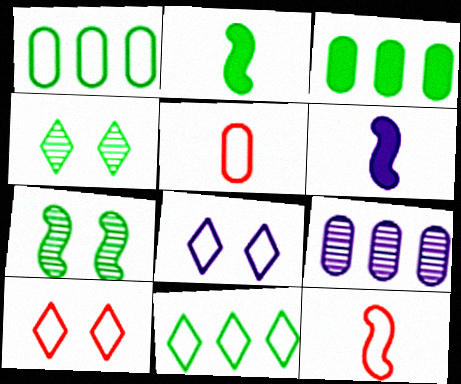[[1, 2, 4], 
[1, 8, 12], 
[2, 9, 10], 
[6, 8, 9]]